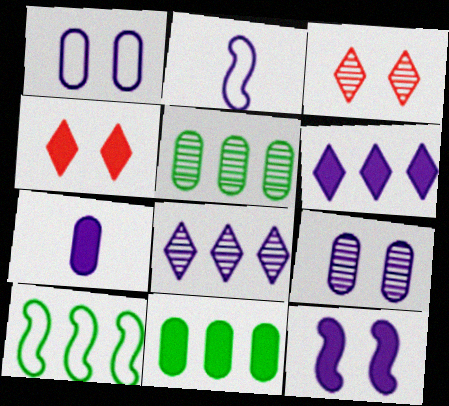[[2, 3, 11], 
[2, 4, 5], 
[2, 6, 9], 
[3, 7, 10], 
[6, 7, 12]]